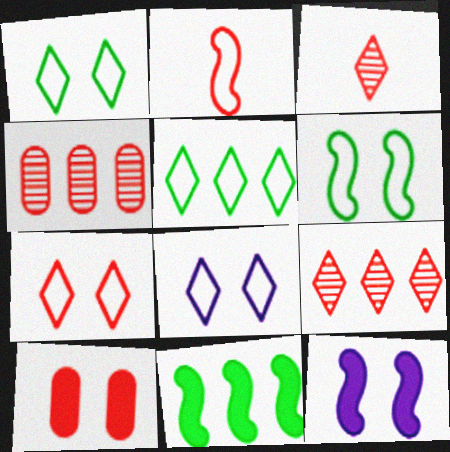[[1, 7, 8], 
[2, 9, 10]]